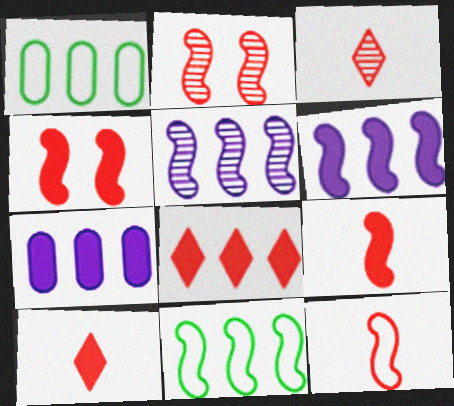[[1, 5, 8]]